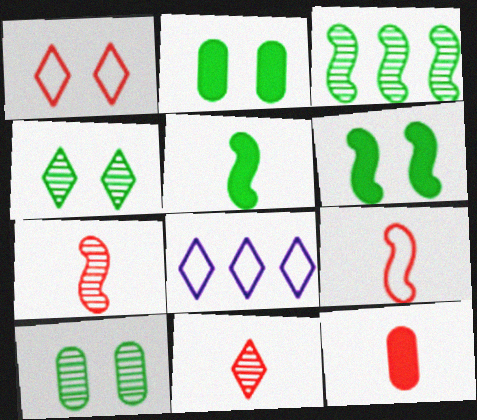[[2, 7, 8], 
[9, 11, 12]]